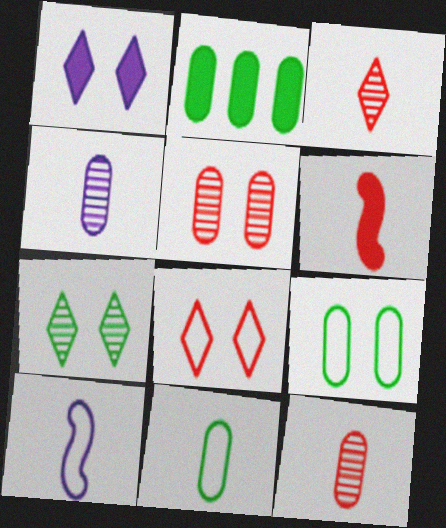[[1, 2, 6], 
[1, 7, 8]]